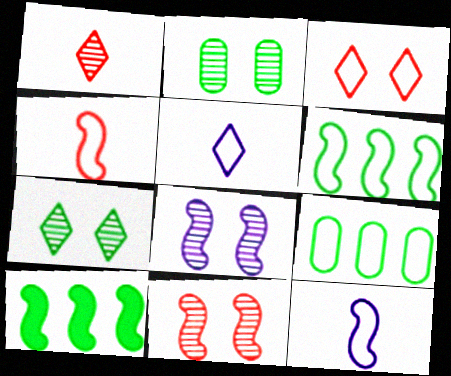[[3, 9, 12], 
[4, 8, 10], 
[10, 11, 12]]